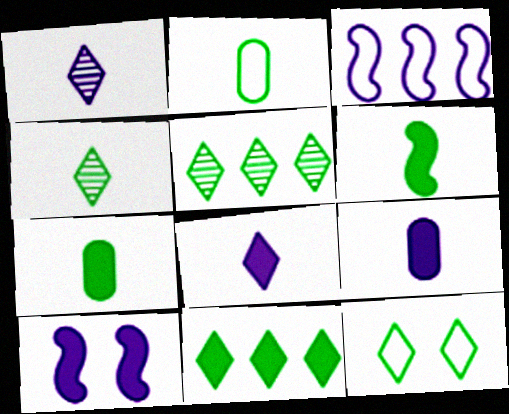[[2, 4, 6], 
[4, 11, 12]]